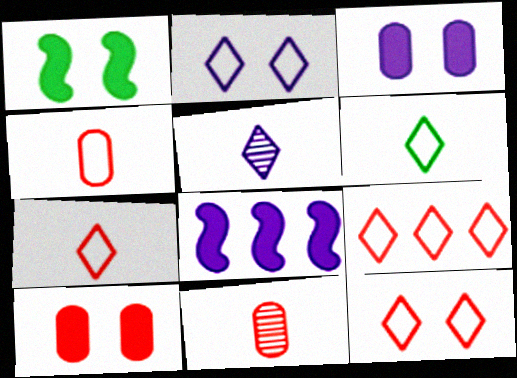[[2, 6, 9], 
[7, 9, 12]]